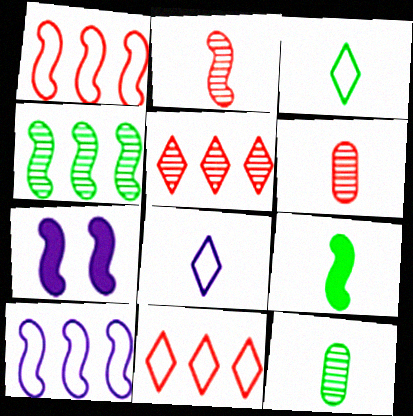[[3, 9, 12], 
[6, 8, 9], 
[7, 11, 12]]